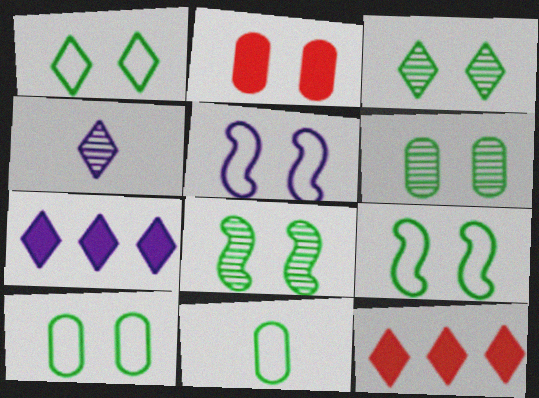[[1, 4, 12], 
[1, 9, 10], 
[2, 3, 5], 
[3, 6, 8]]